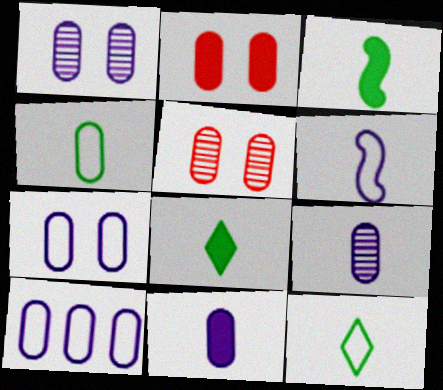[[1, 10, 11]]